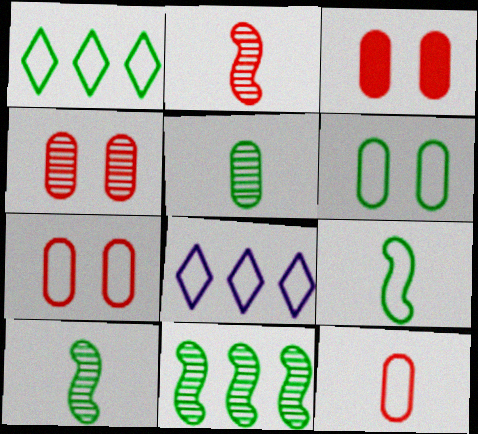[[1, 6, 9], 
[3, 4, 7], 
[3, 8, 10], 
[7, 8, 9]]